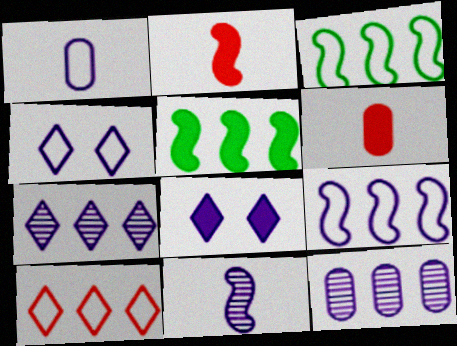[[1, 4, 9], 
[5, 6, 8], 
[5, 10, 12]]